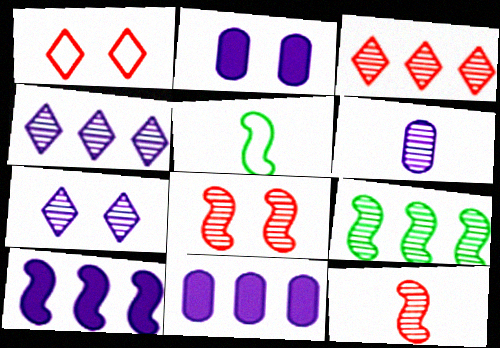[[2, 3, 5], 
[5, 8, 10]]